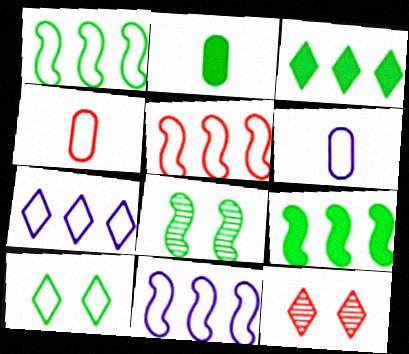[[1, 5, 11], 
[2, 11, 12], 
[4, 10, 11], 
[5, 6, 10], 
[6, 9, 12]]